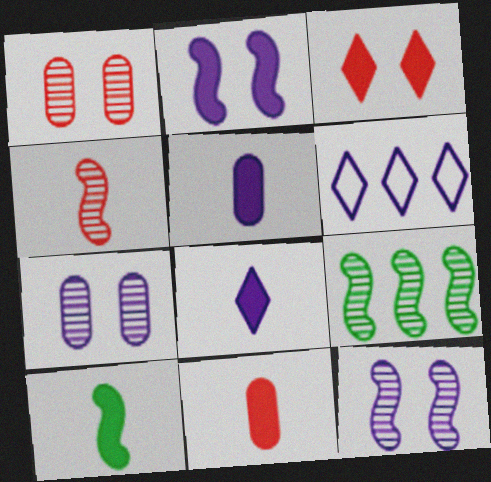[[1, 6, 10], 
[4, 9, 12], 
[5, 6, 12], 
[8, 10, 11]]